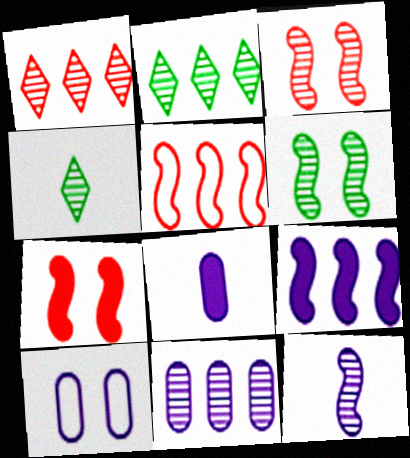[[3, 4, 11], 
[8, 10, 11]]